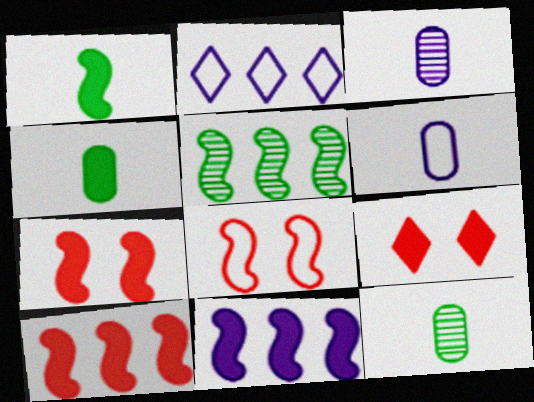[[1, 7, 11], 
[2, 7, 12], 
[4, 9, 11], 
[5, 6, 9]]